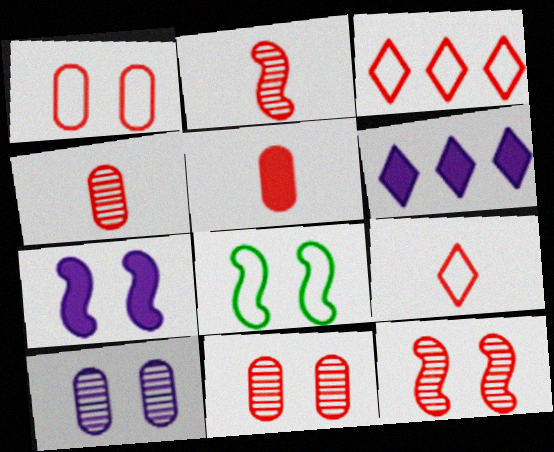[[2, 5, 9], 
[3, 5, 12], 
[4, 6, 8], 
[7, 8, 12]]